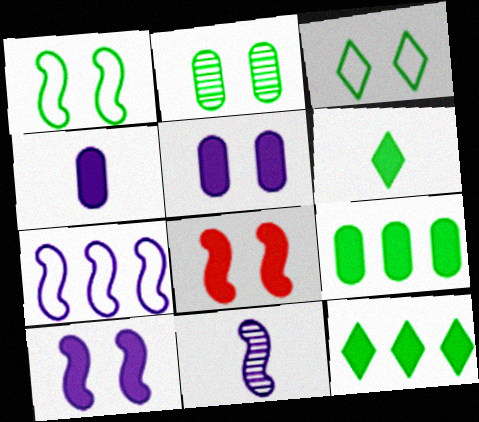[[4, 8, 12], 
[7, 10, 11]]